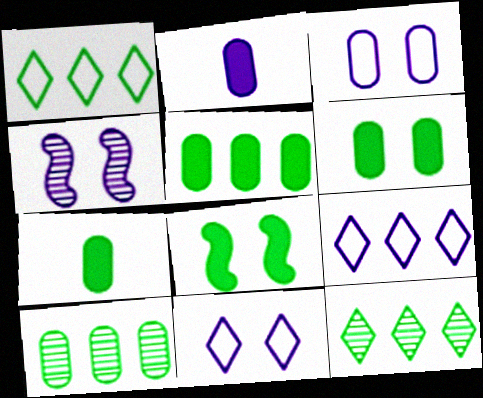[[2, 4, 9], 
[5, 6, 7]]